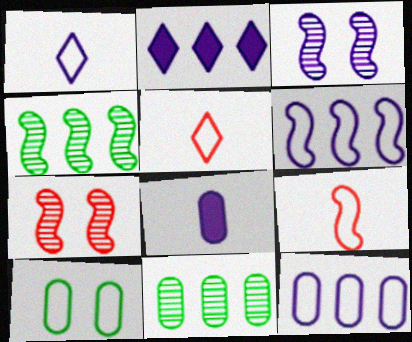[[5, 6, 10]]